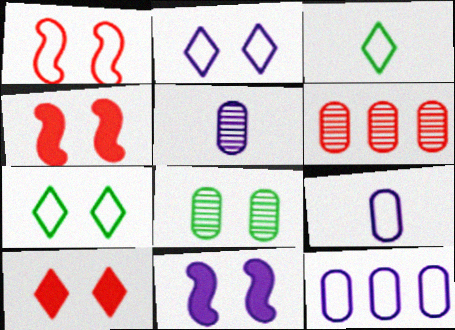[[1, 3, 12], 
[2, 4, 8], 
[3, 6, 11], 
[5, 6, 8]]